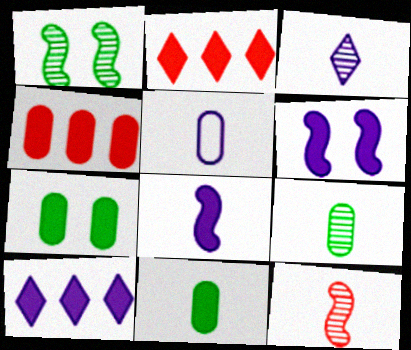[[1, 2, 5], 
[2, 6, 11], 
[2, 7, 8], 
[3, 5, 8], 
[3, 9, 12]]